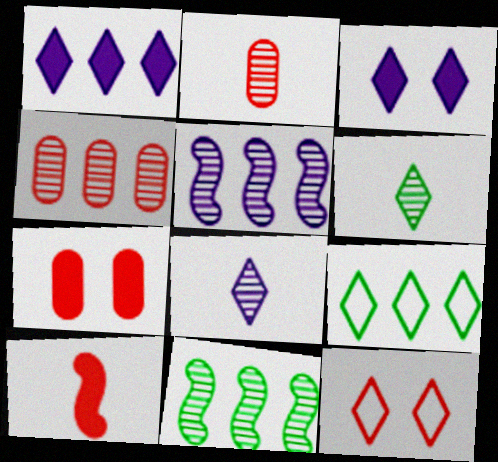[[1, 6, 12], 
[4, 10, 12]]